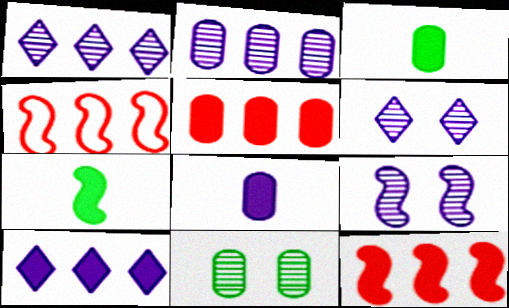[[3, 4, 6], 
[4, 7, 9]]